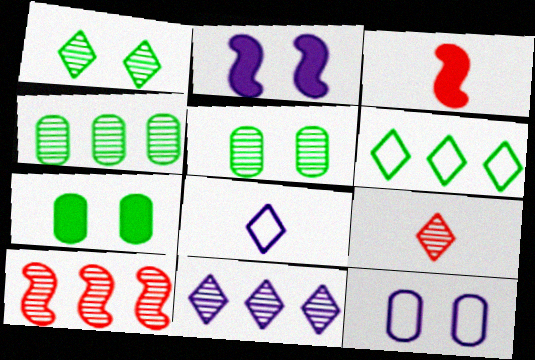[[1, 9, 11], 
[4, 10, 11], 
[7, 8, 10]]